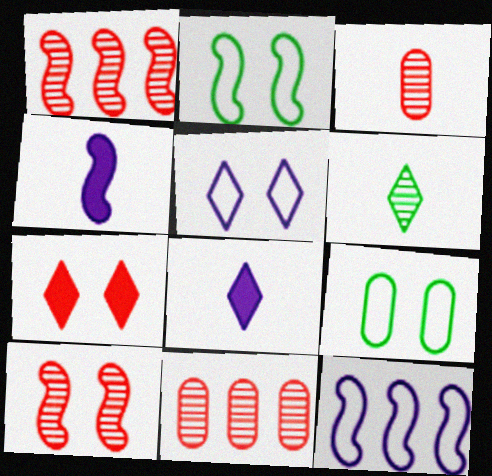[[1, 2, 4], 
[1, 8, 9], 
[2, 8, 11]]